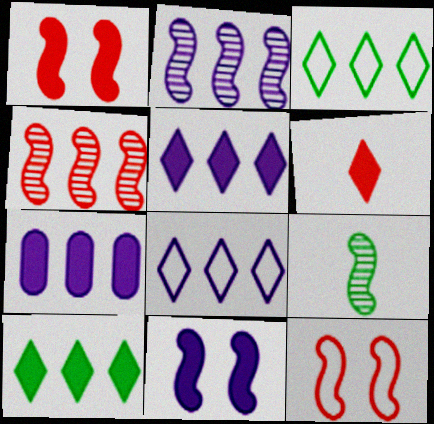[[2, 7, 8], 
[3, 4, 7]]